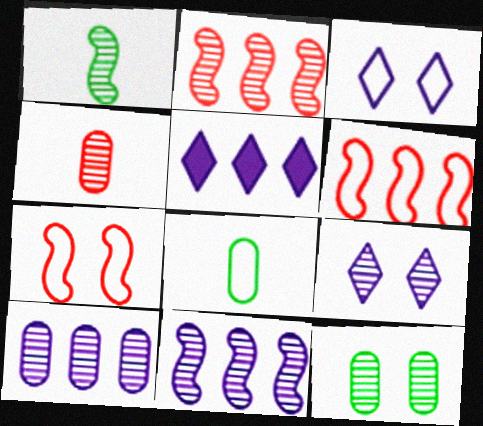[[3, 6, 8], 
[4, 10, 12]]